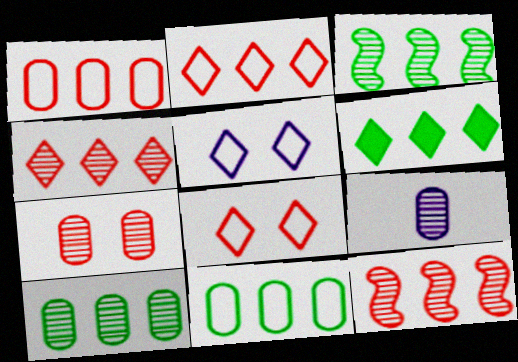[[3, 6, 11], 
[7, 9, 10]]